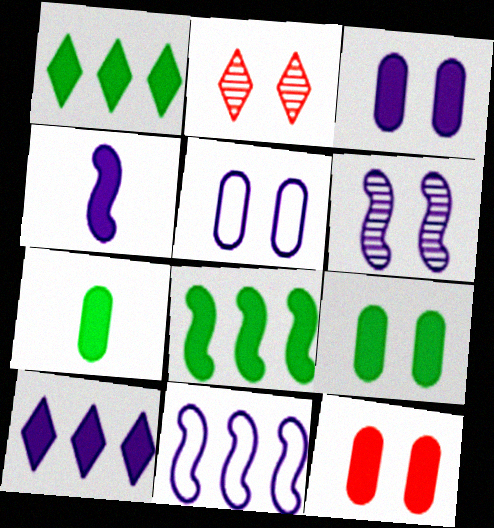[[1, 4, 12], 
[2, 7, 11], 
[3, 4, 10], 
[3, 9, 12], 
[4, 6, 11]]